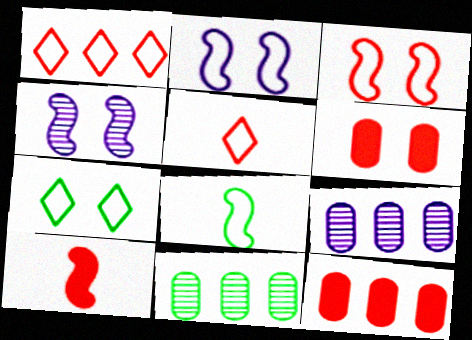[[4, 6, 7], 
[7, 9, 10]]